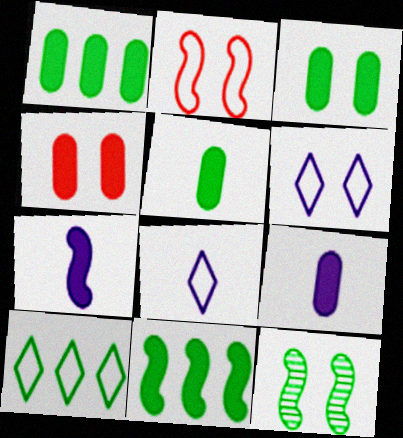[[1, 3, 5], 
[1, 4, 9], 
[4, 6, 12], 
[5, 10, 12]]